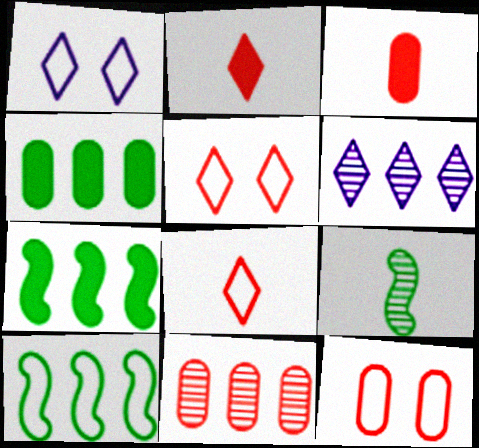[[3, 11, 12]]